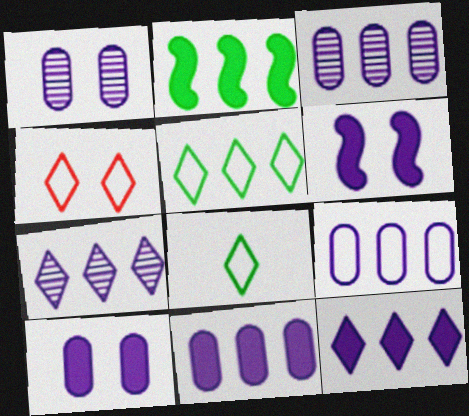[[3, 9, 11]]